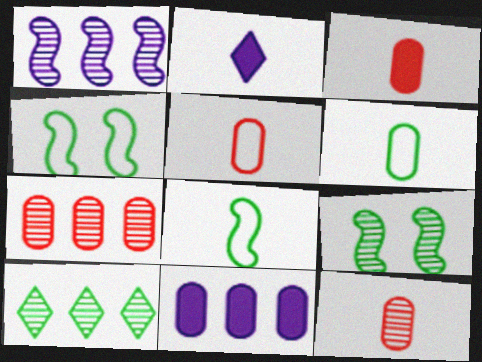[[1, 7, 10], 
[2, 4, 7], 
[2, 8, 12], 
[3, 5, 12]]